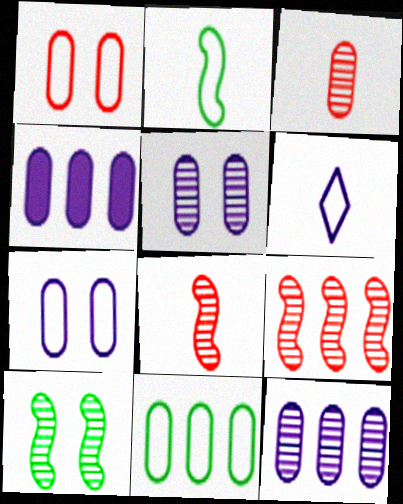[]